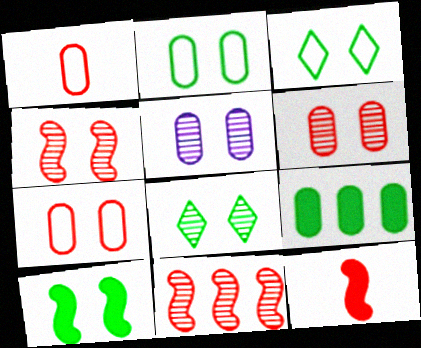[[1, 5, 9], 
[2, 8, 10], 
[4, 5, 8]]